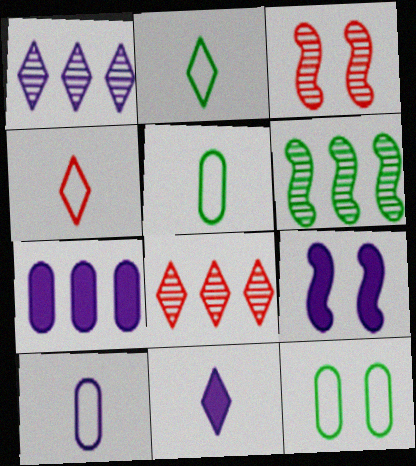[[1, 9, 10], 
[2, 3, 7], 
[5, 8, 9], 
[7, 9, 11]]